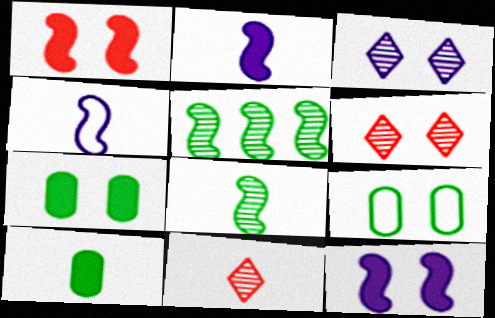[[1, 3, 9], 
[1, 4, 5], 
[4, 10, 11], 
[6, 9, 12]]